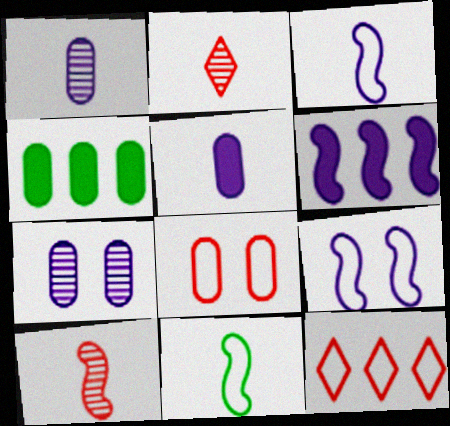[[1, 4, 8], 
[2, 4, 9], 
[2, 5, 11]]